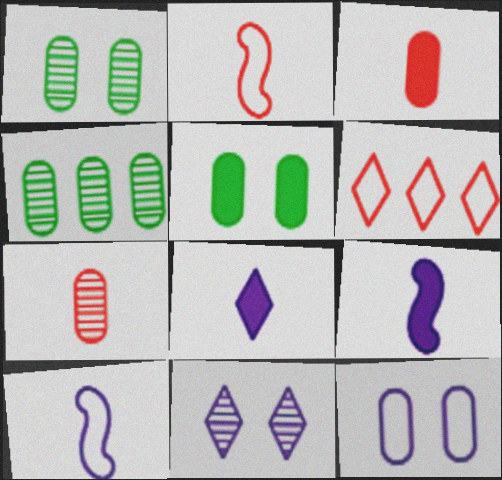[[1, 6, 9], 
[3, 4, 12]]